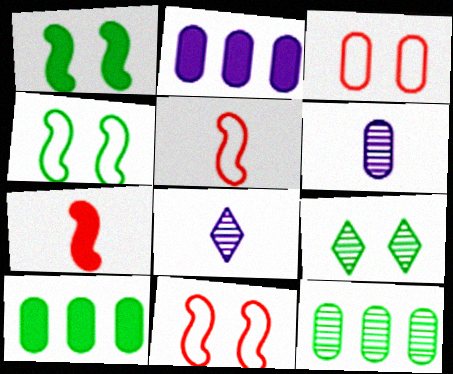[[2, 5, 9], 
[3, 6, 10], 
[8, 10, 11]]